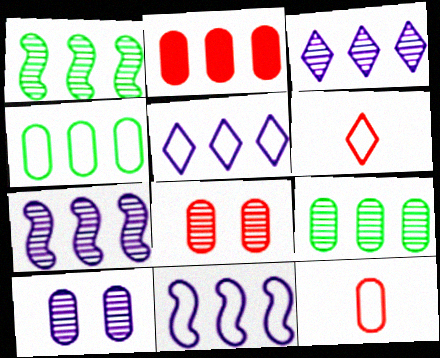[[1, 2, 5], 
[2, 8, 12]]